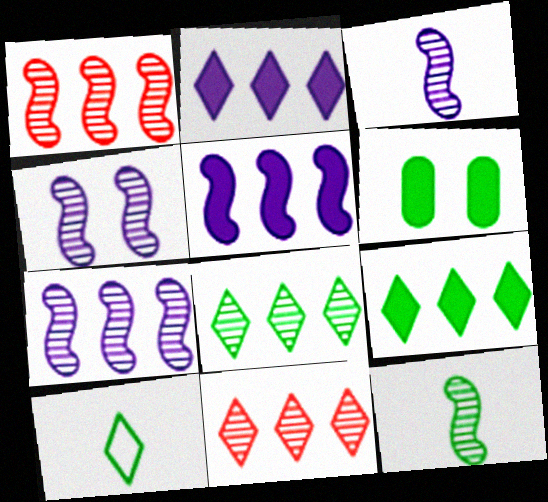[[1, 4, 12], 
[3, 4, 7]]